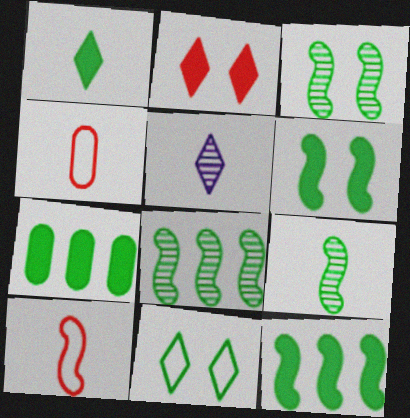[[1, 6, 7], 
[3, 8, 9], 
[7, 9, 11]]